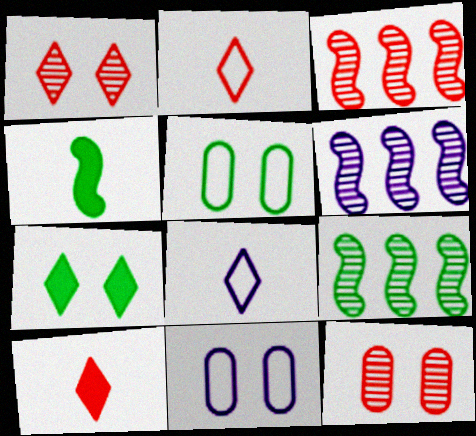[[3, 6, 9], 
[5, 6, 10], 
[9, 10, 11]]